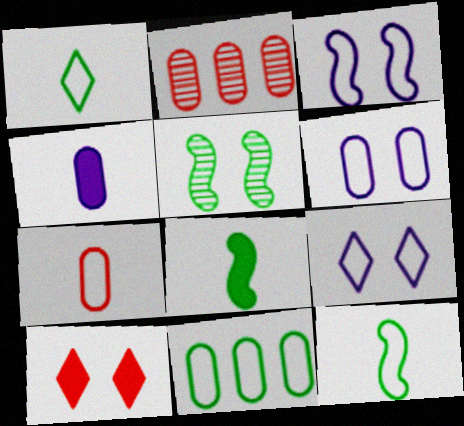[[2, 8, 9], 
[3, 6, 9], 
[5, 6, 10], 
[6, 7, 11]]